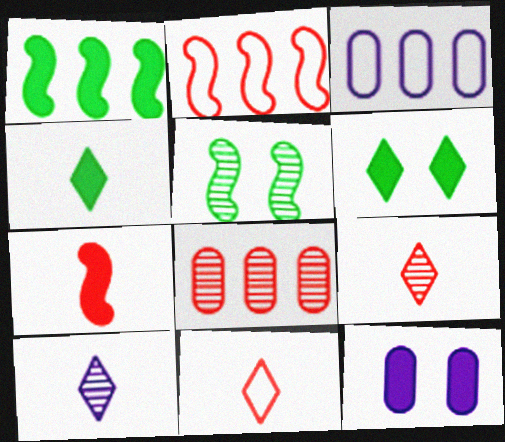[[4, 10, 11], 
[5, 8, 10]]